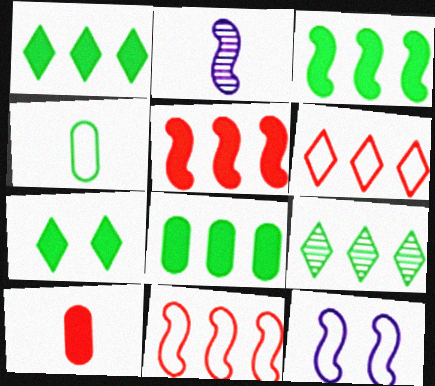[[1, 3, 8], 
[4, 6, 12], 
[9, 10, 12]]